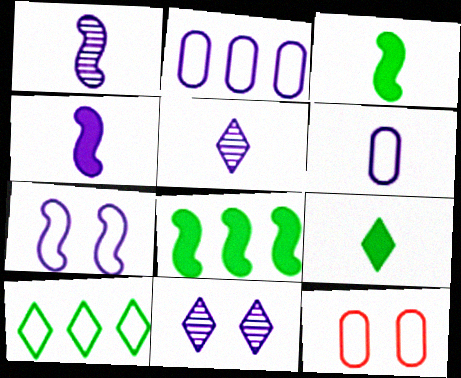[[2, 4, 11], 
[4, 5, 6], 
[5, 8, 12]]